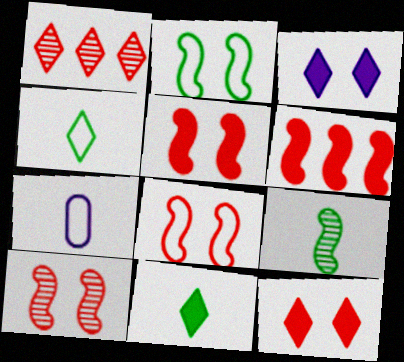[[1, 3, 4], 
[5, 8, 10]]